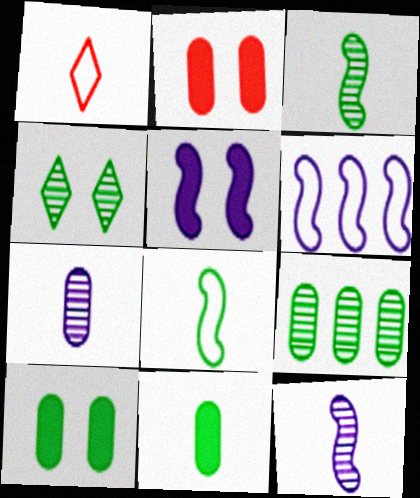[[1, 5, 9], 
[1, 11, 12], 
[3, 4, 9], 
[5, 6, 12]]